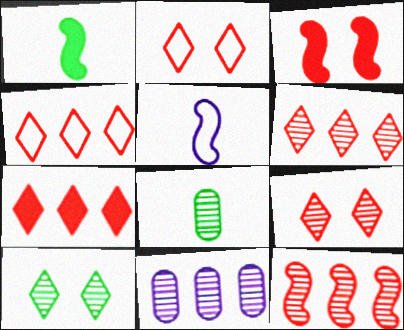[[1, 2, 11], 
[4, 6, 7]]